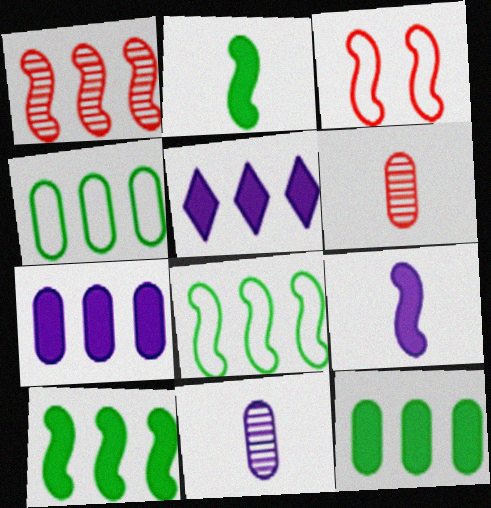[[1, 4, 5]]